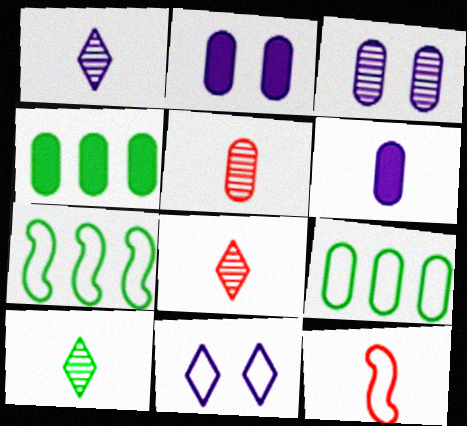[[1, 8, 10], 
[2, 5, 9], 
[2, 7, 8], 
[6, 10, 12], 
[9, 11, 12]]